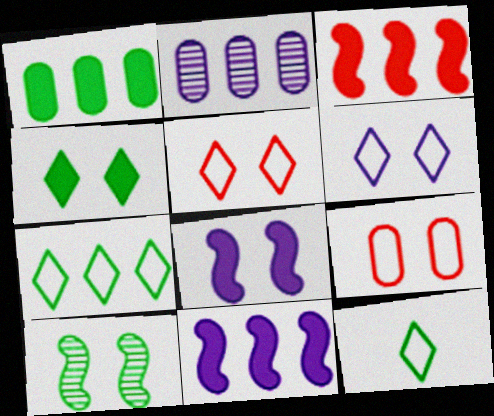[[1, 10, 12], 
[2, 3, 7]]